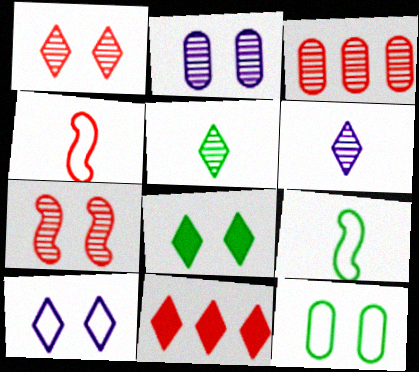[[1, 8, 10], 
[2, 9, 11], 
[5, 10, 11]]